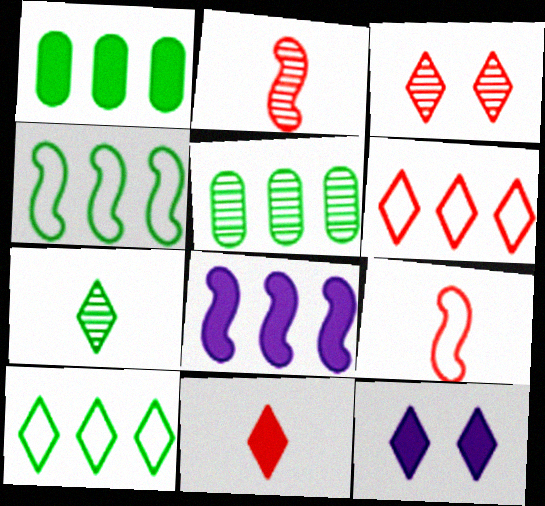[[3, 6, 11], 
[5, 6, 8], 
[5, 9, 12], 
[6, 7, 12]]